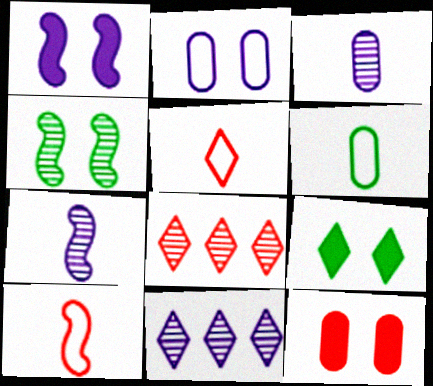[[1, 6, 8], 
[1, 9, 12], 
[3, 4, 8], 
[5, 9, 11], 
[8, 10, 12]]